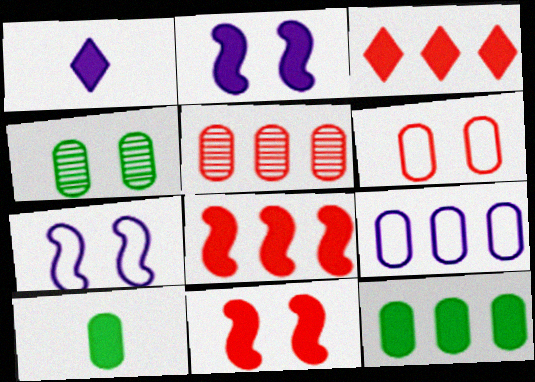[[1, 11, 12], 
[2, 3, 10], 
[5, 9, 12]]